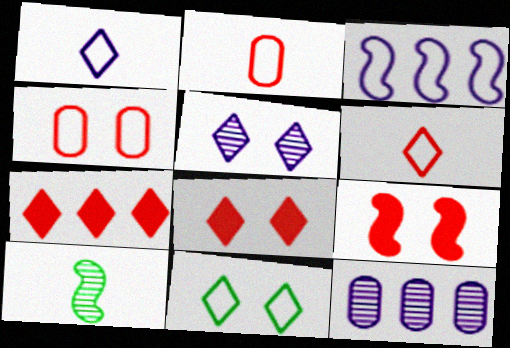[[2, 3, 11], 
[3, 9, 10], 
[5, 8, 11]]